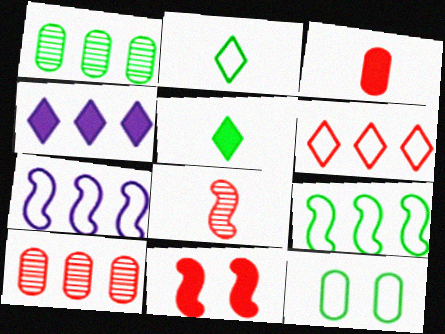[[2, 9, 12], 
[4, 8, 12], 
[4, 9, 10]]